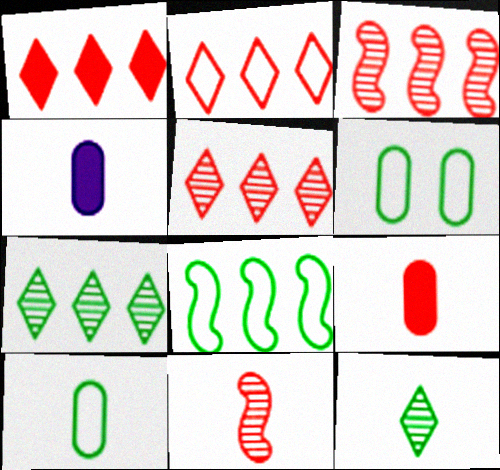[[1, 2, 5]]